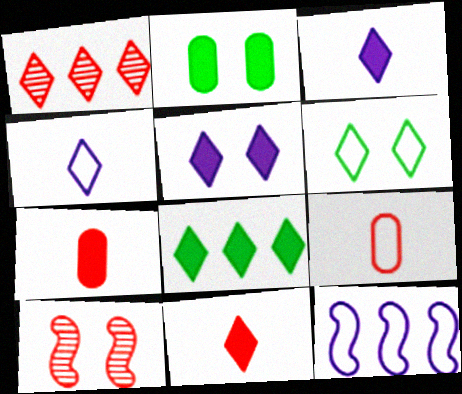[[1, 3, 6], 
[5, 8, 11], 
[6, 9, 12]]